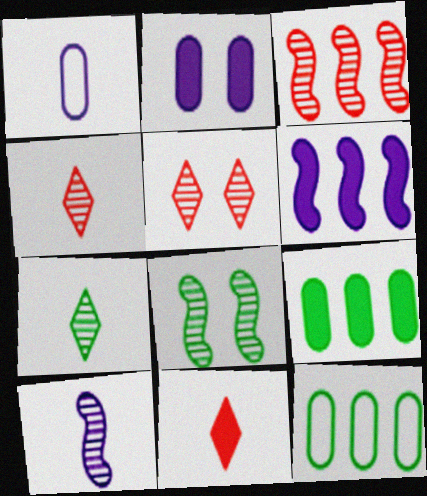[[3, 8, 10]]